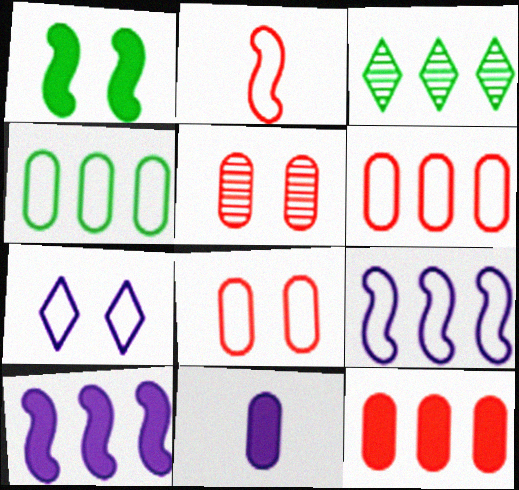[[1, 5, 7], 
[2, 4, 7], 
[3, 6, 10], 
[3, 9, 12], 
[4, 5, 11]]